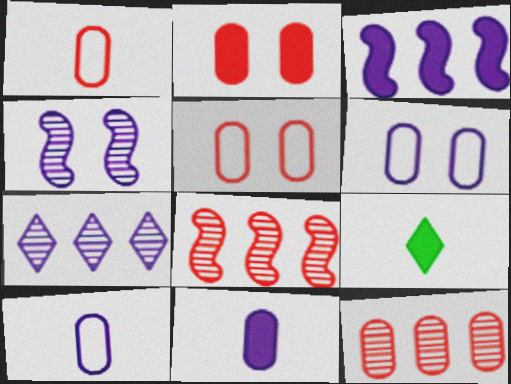[[1, 2, 12], 
[2, 3, 9], 
[6, 8, 9]]